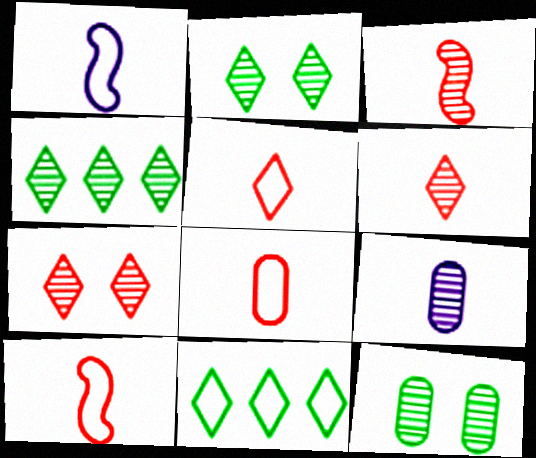[[5, 8, 10]]